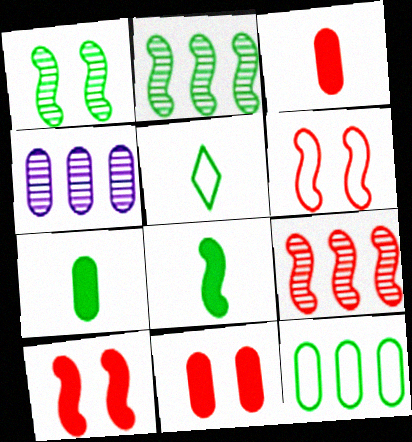[[4, 5, 10]]